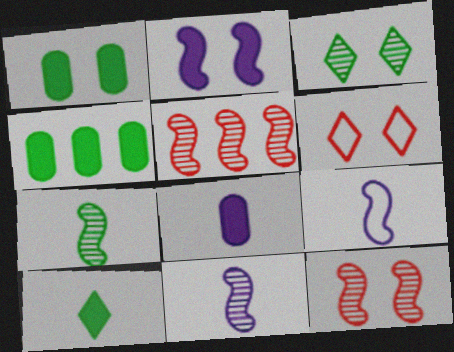[[4, 6, 11]]